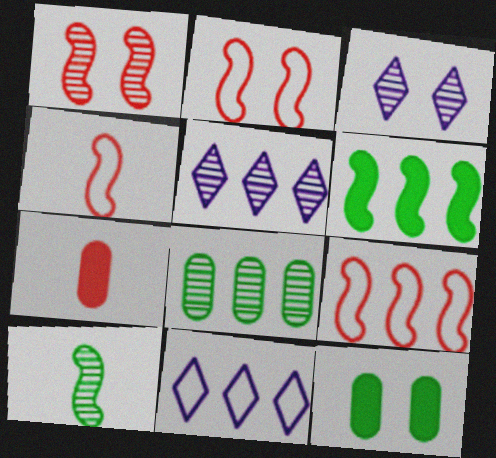[[2, 3, 12], 
[2, 4, 9], 
[4, 5, 12]]